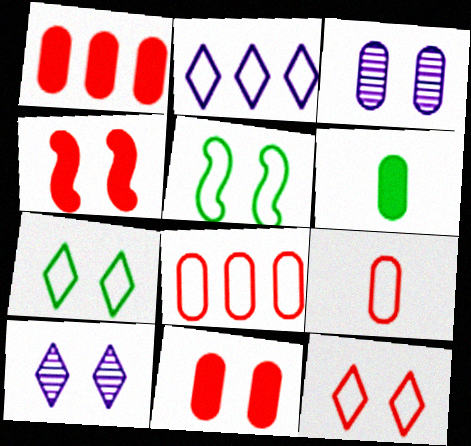[[2, 5, 9], 
[3, 4, 7], 
[3, 6, 8], 
[5, 10, 11]]